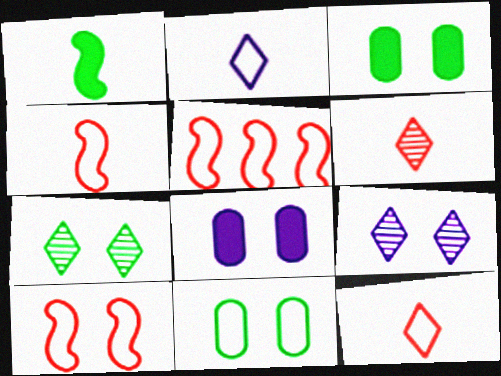[[2, 5, 11], 
[3, 9, 10], 
[4, 5, 10], 
[7, 8, 10]]